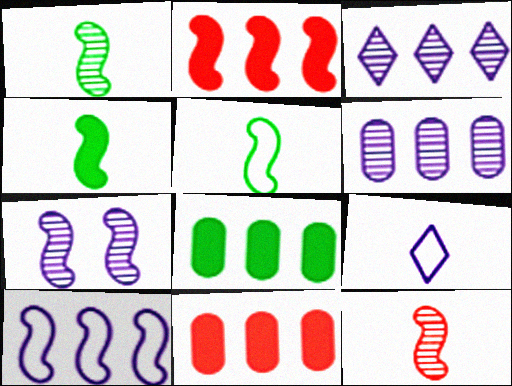[[1, 4, 5], 
[2, 5, 7]]